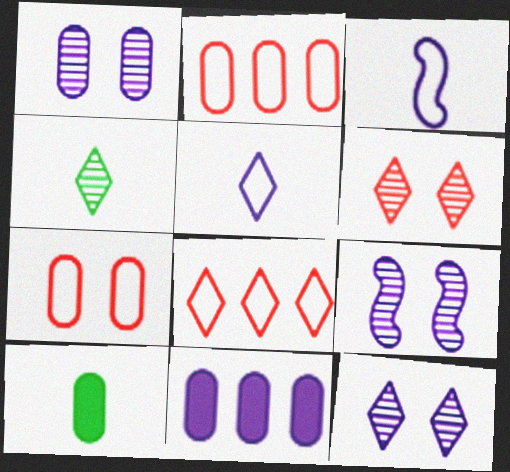[[1, 2, 10], 
[1, 9, 12], 
[3, 11, 12], 
[5, 9, 11], 
[8, 9, 10]]